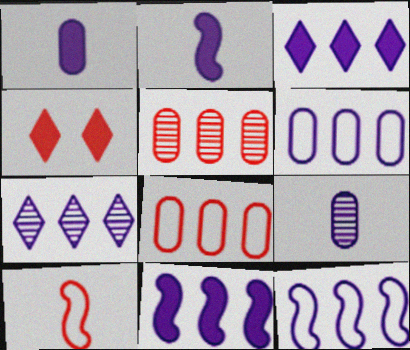[[4, 5, 10], 
[6, 7, 11]]